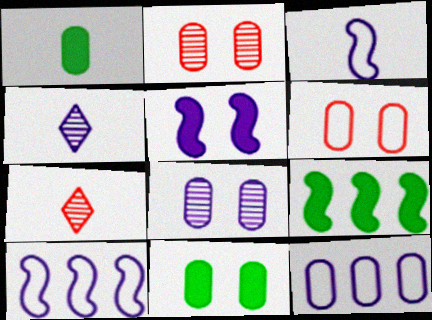[[1, 2, 12], 
[1, 3, 7], 
[4, 5, 12], 
[4, 6, 9], 
[6, 8, 11], 
[7, 10, 11]]